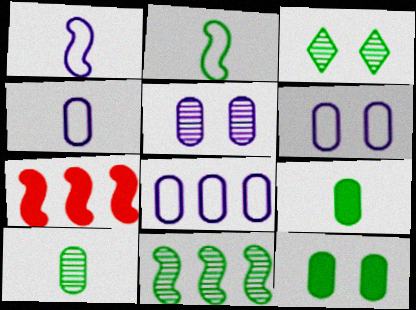[[3, 4, 7], 
[3, 10, 11], 
[4, 6, 8]]